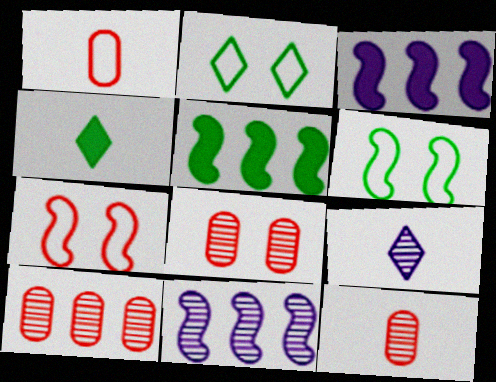[[2, 3, 12], 
[8, 10, 12]]